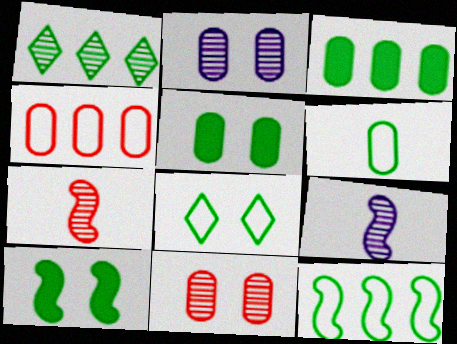[[1, 2, 7], 
[1, 3, 12], 
[1, 6, 10], 
[1, 9, 11], 
[6, 8, 12]]